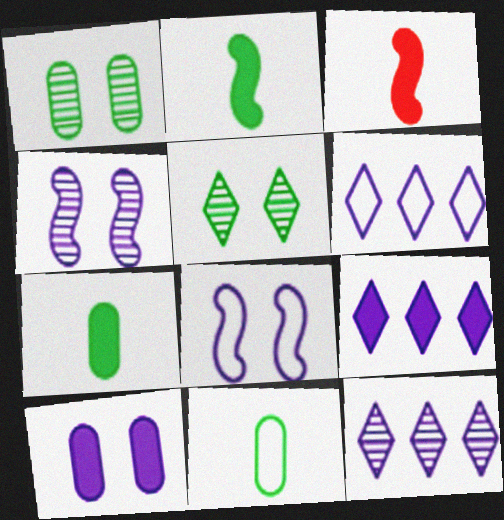[[1, 3, 6], 
[6, 9, 12]]